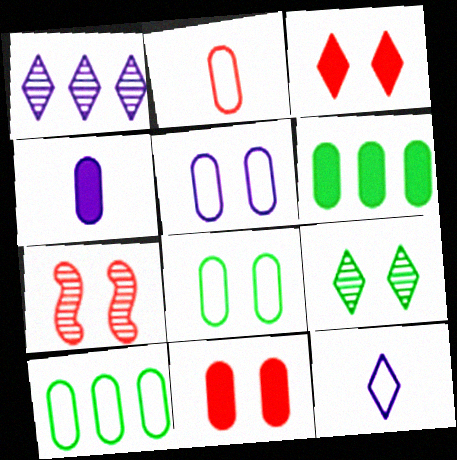[[2, 5, 10], 
[4, 6, 11], 
[6, 7, 12]]